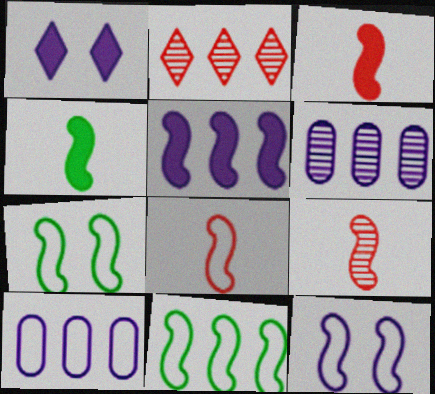[[3, 8, 9], 
[5, 7, 9], 
[8, 11, 12]]